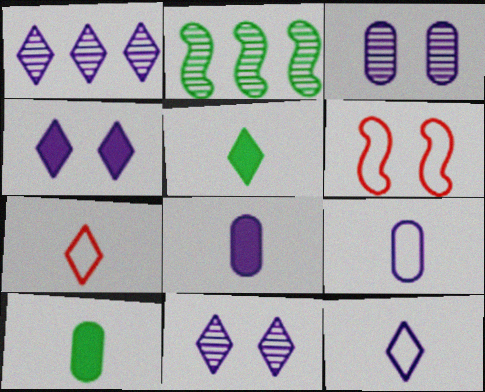[[1, 4, 12], 
[1, 6, 10]]